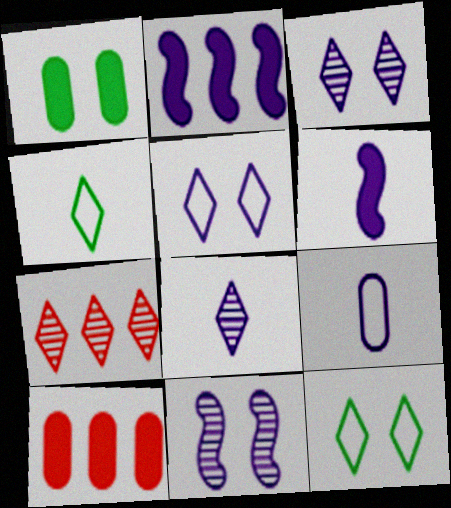[[2, 3, 9], 
[4, 10, 11], 
[6, 8, 9]]